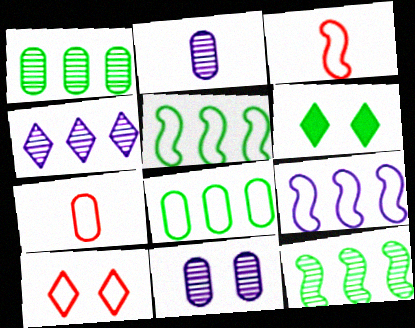[]